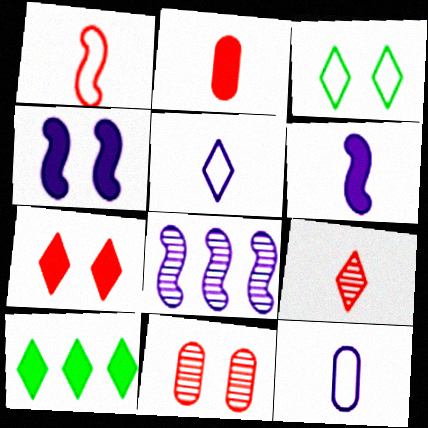[[1, 2, 9], 
[2, 3, 8], 
[2, 4, 10], 
[3, 4, 11]]